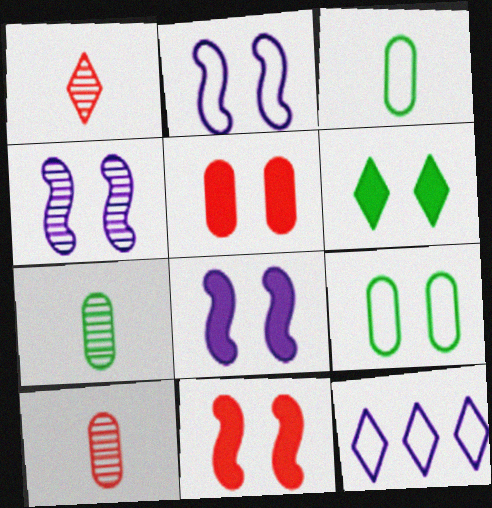[[1, 6, 12], 
[2, 4, 8], 
[5, 6, 8], 
[7, 11, 12]]